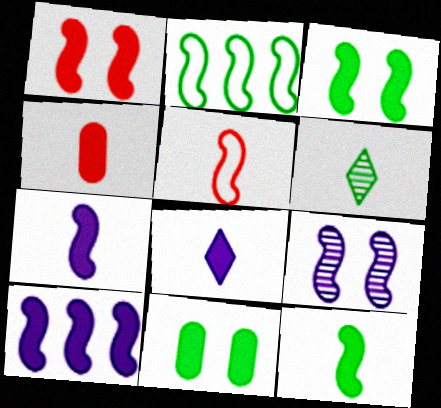[[1, 10, 12], 
[2, 6, 11], 
[4, 8, 12]]